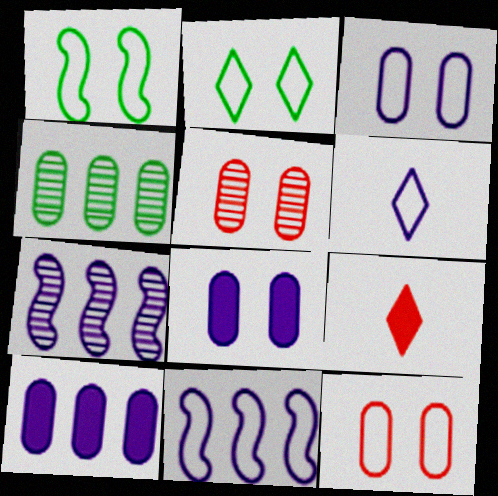[[3, 6, 11], 
[6, 7, 8]]